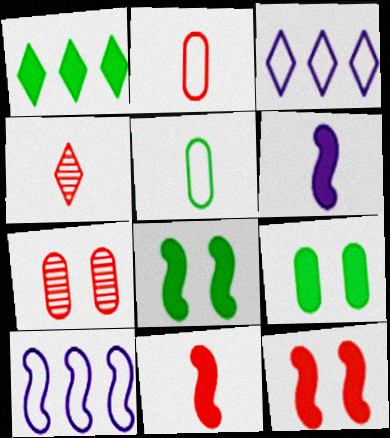[[2, 4, 11], 
[4, 5, 6], 
[4, 9, 10]]